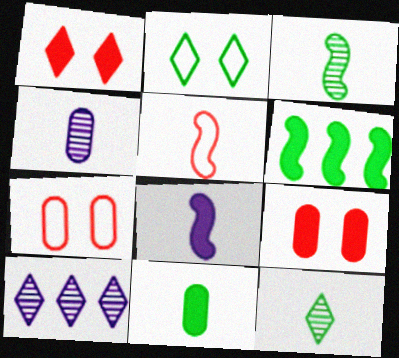[[3, 5, 8]]